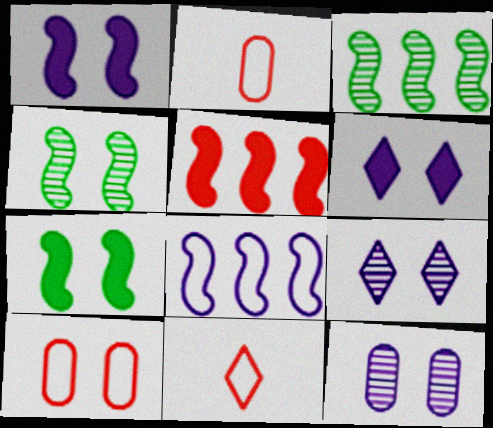[[2, 3, 6], 
[3, 5, 8], 
[4, 6, 10], 
[7, 9, 10]]